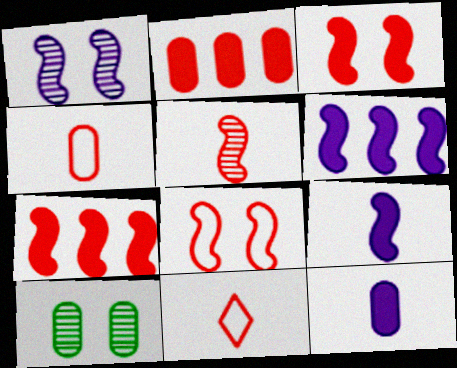[[5, 7, 8], 
[6, 10, 11]]